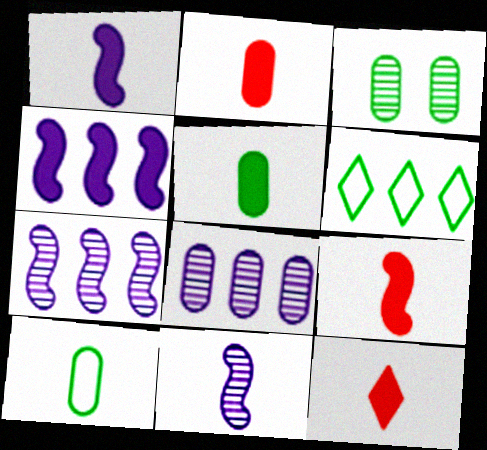[[1, 5, 12], 
[2, 9, 12], 
[10, 11, 12]]